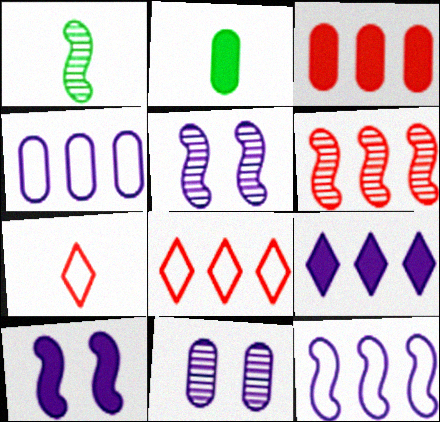[[1, 5, 6], 
[2, 5, 8], 
[3, 6, 8]]